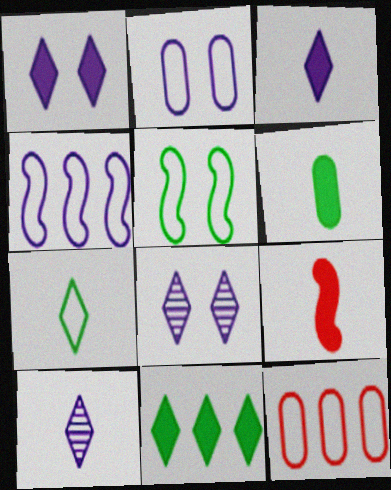[[3, 6, 9]]